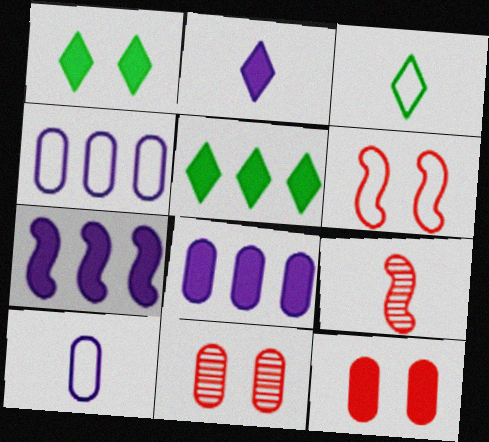[[1, 4, 9], 
[3, 4, 6], 
[3, 7, 11]]